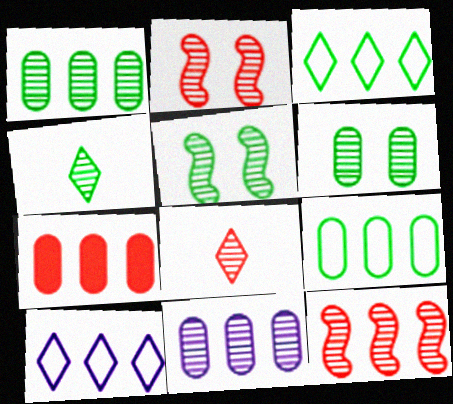[[1, 4, 5], 
[2, 4, 11], 
[5, 8, 11], 
[7, 9, 11]]